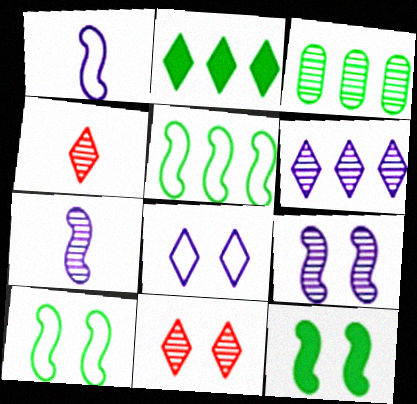[[2, 3, 5], 
[2, 4, 8], 
[3, 4, 9], 
[3, 7, 11]]